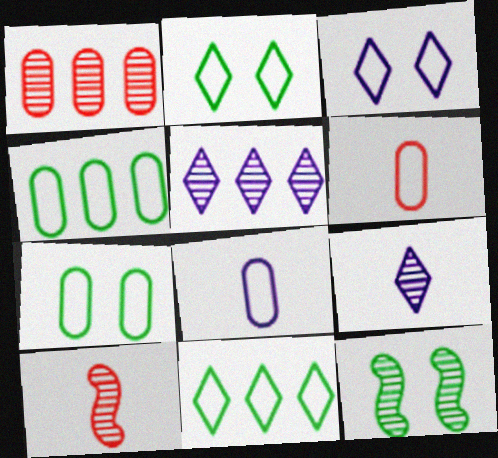[[1, 9, 12]]